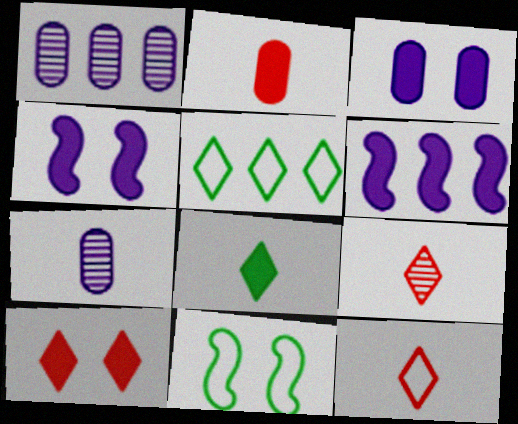[]